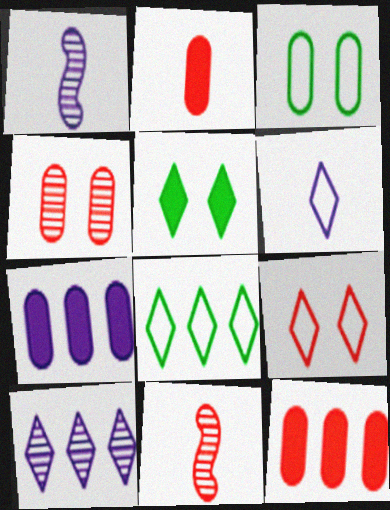[[6, 8, 9], 
[9, 11, 12]]